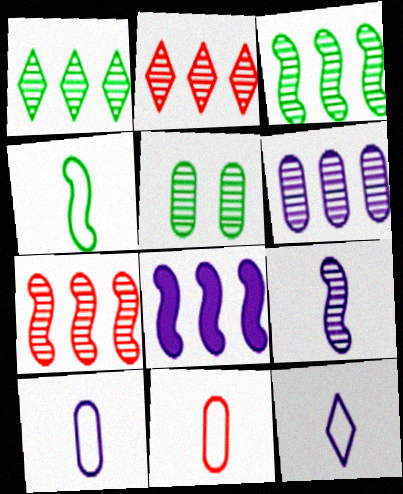[[1, 6, 7], 
[2, 3, 6], 
[2, 5, 9], 
[4, 11, 12]]